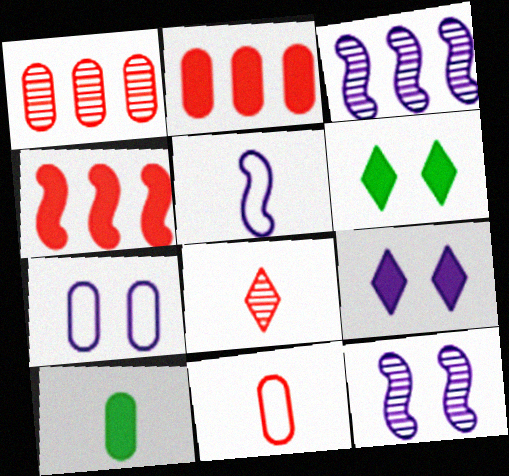[[1, 5, 6], 
[1, 7, 10], 
[3, 6, 11], 
[4, 9, 10], 
[5, 8, 10], 
[7, 9, 12]]